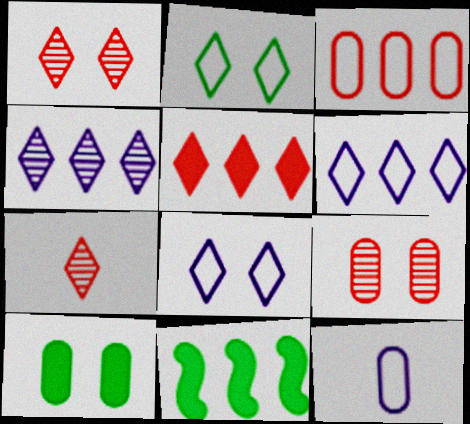[[1, 11, 12], 
[3, 4, 11]]